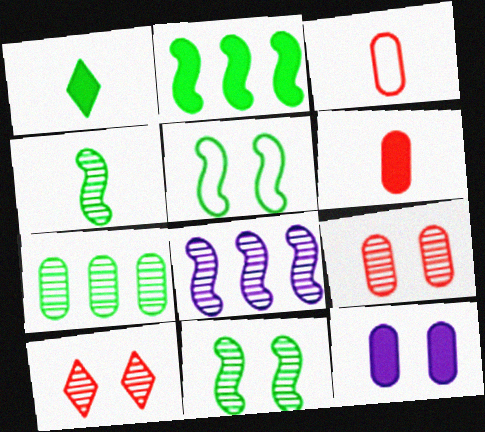[[1, 5, 7], 
[2, 4, 5], 
[3, 7, 12], 
[5, 10, 12]]